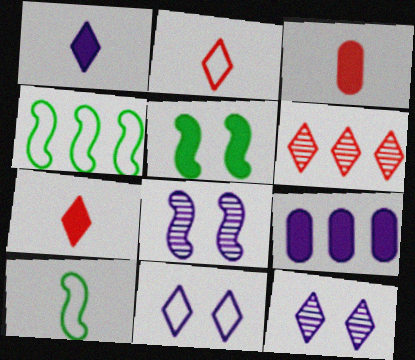[[3, 4, 12], 
[4, 6, 9], 
[5, 7, 9]]